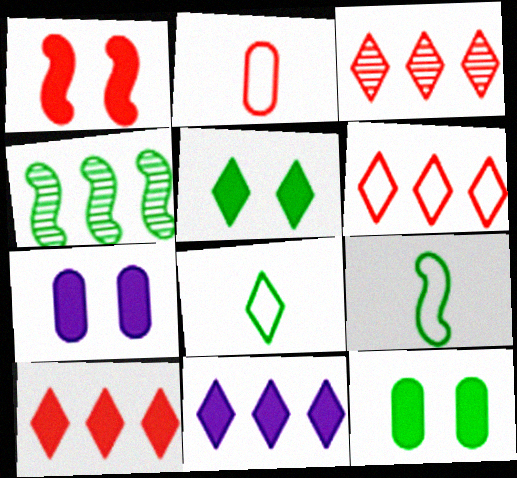[[1, 2, 3], 
[1, 5, 7], 
[3, 6, 10], 
[3, 7, 9], 
[4, 8, 12]]